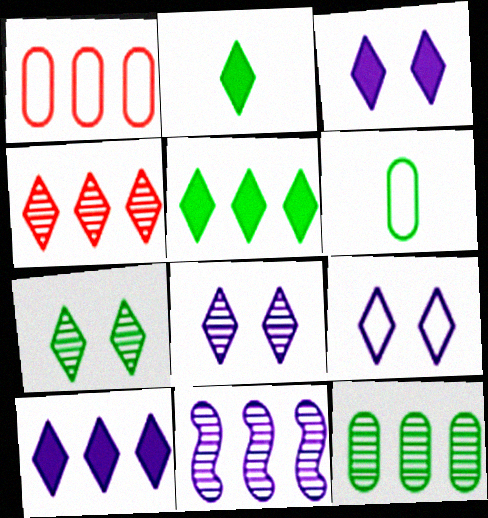[[1, 5, 11], 
[2, 4, 9], 
[3, 8, 9], 
[4, 11, 12]]